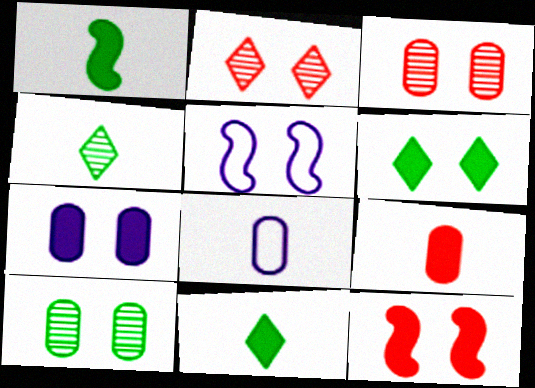[[3, 5, 6], 
[6, 7, 12]]